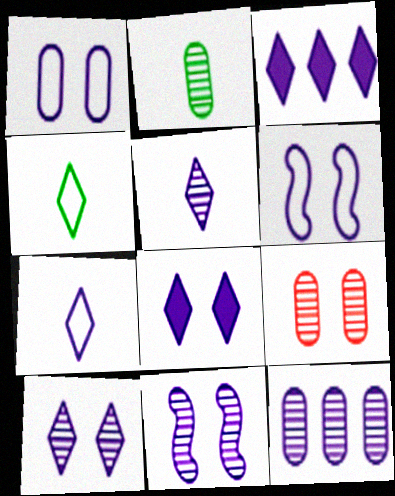[[1, 8, 11], 
[2, 9, 12], 
[3, 7, 10], 
[5, 11, 12]]